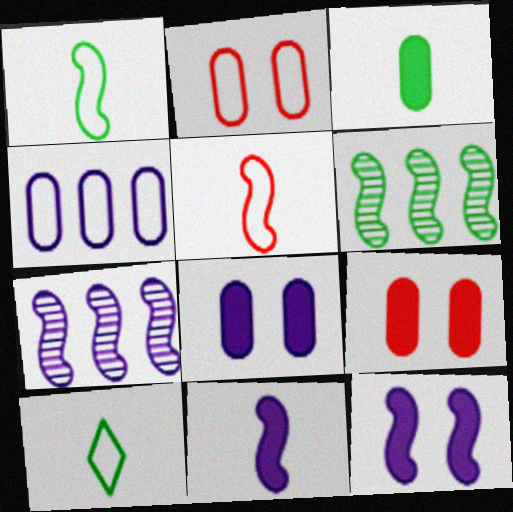[[5, 6, 12], 
[7, 9, 10]]